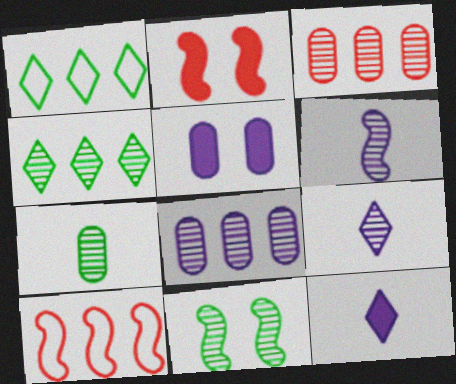[[3, 9, 11], 
[4, 7, 11]]